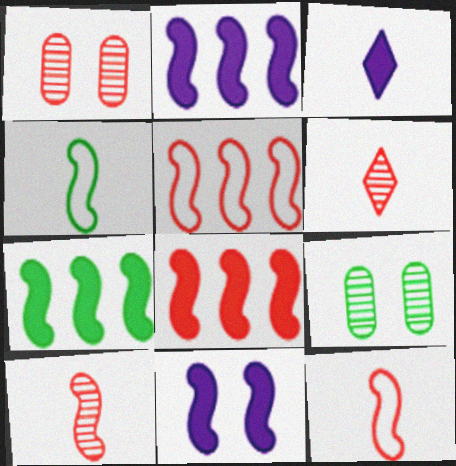[[2, 7, 8], 
[3, 5, 9]]